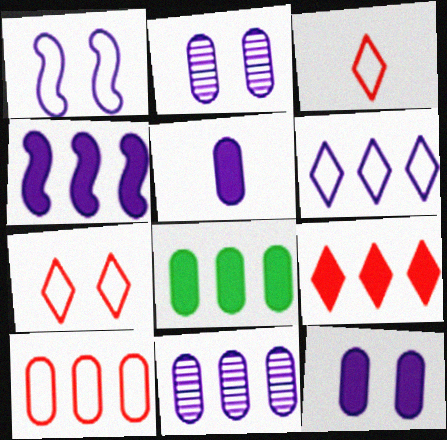[[4, 6, 11], 
[4, 8, 9], 
[8, 10, 11]]